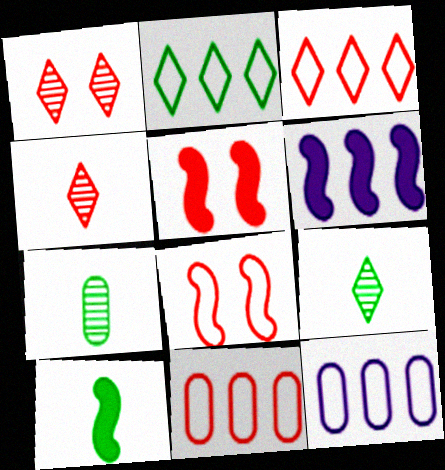[[1, 10, 12], 
[4, 5, 11], 
[5, 6, 10], 
[5, 9, 12]]